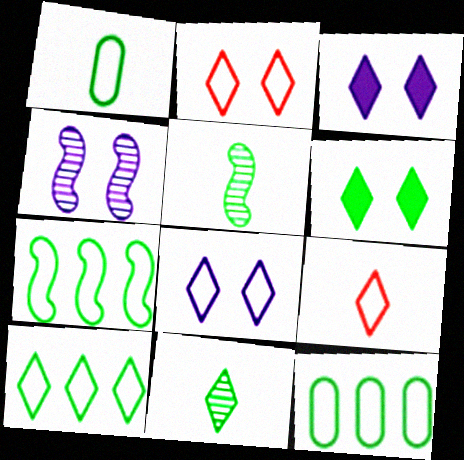[[5, 6, 12], 
[6, 10, 11], 
[7, 10, 12], 
[8, 9, 10]]